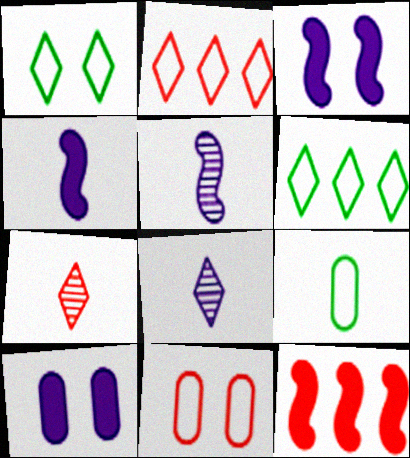[[4, 7, 9], 
[7, 11, 12]]